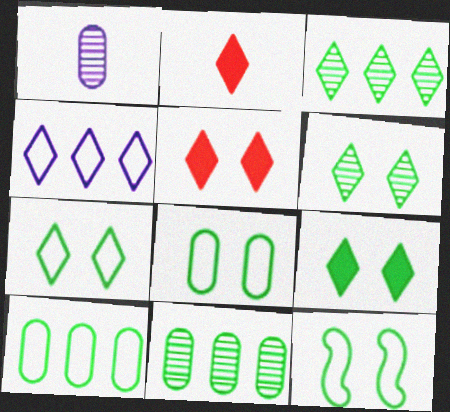[[2, 4, 6], 
[6, 7, 9], 
[7, 8, 12]]